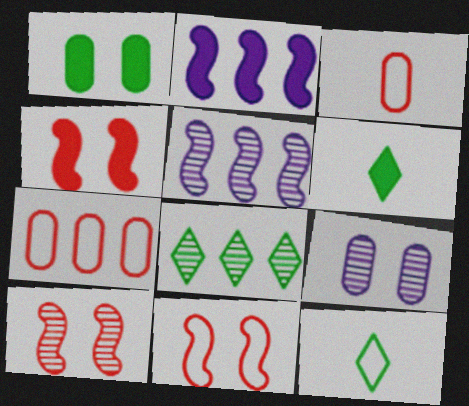[[2, 7, 8], 
[4, 10, 11]]